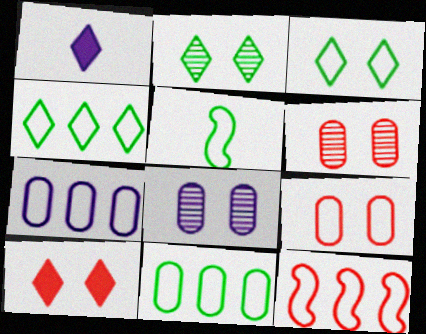[[3, 5, 11], 
[4, 7, 12]]